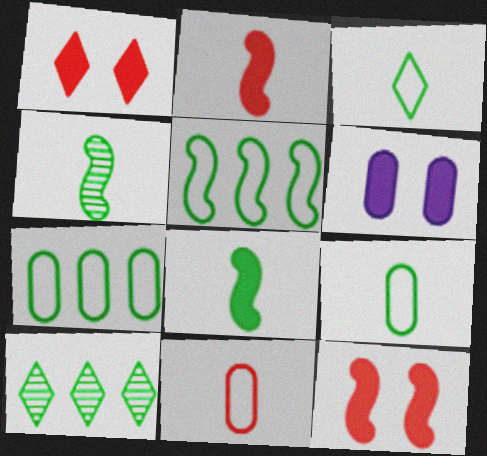[]